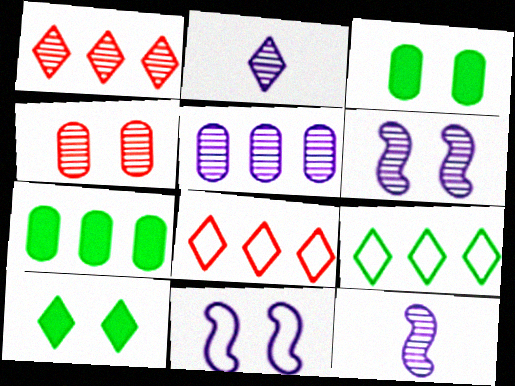[[2, 5, 6], 
[2, 8, 10], 
[3, 8, 12], 
[4, 10, 11]]